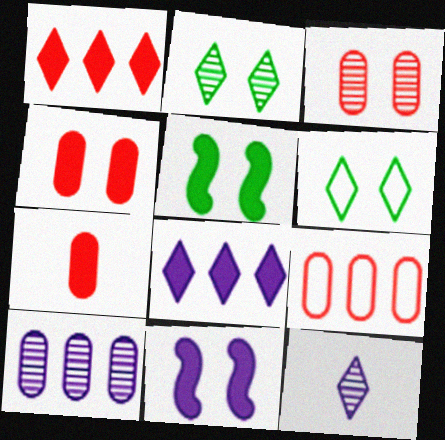[[1, 6, 12], 
[3, 6, 11], 
[3, 7, 9], 
[5, 7, 8], 
[5, 9, 12]]